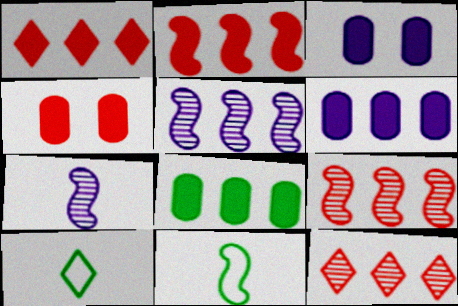[[3, 9, 10], 
[3, 11, 12], 
[4, 5, 10]]